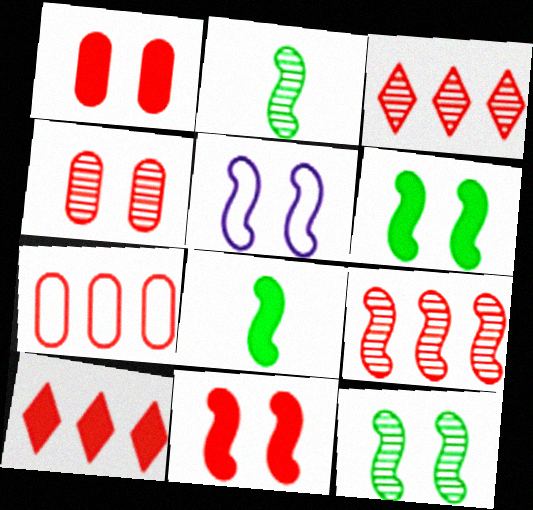[[5, 8, 9], 
[5, 11, 12], 
[7, 9, 10]]